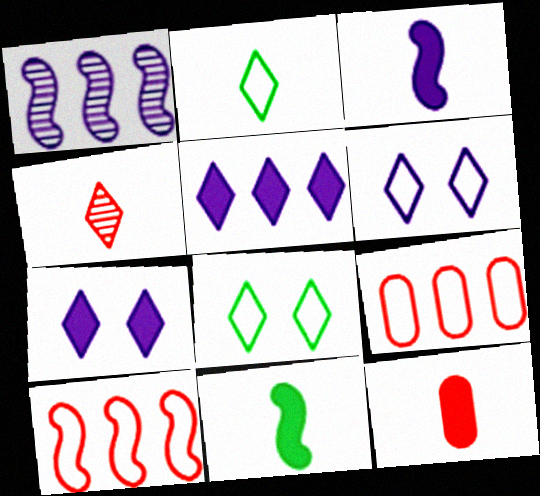[[1, 8, 12], 
[4, 5, 8]]